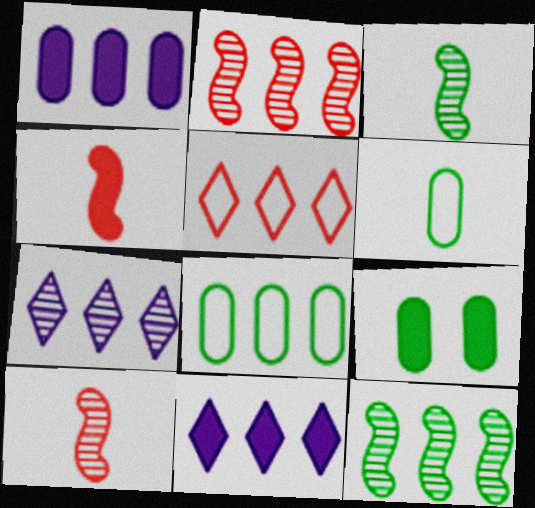[[1, 5, 12], 
[2, 8, 11], 
[4, 9, 11]]